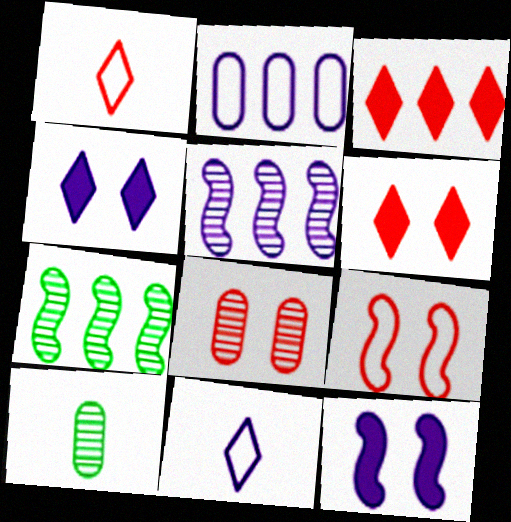[[2, 3, 7], 
[6, 8, 9]]